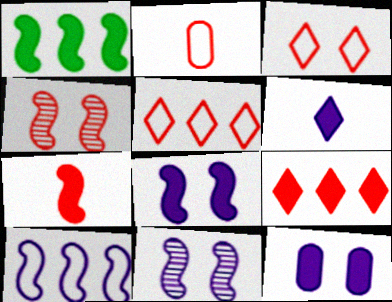[[1, 7, 8], 
[2, 4, 9]]